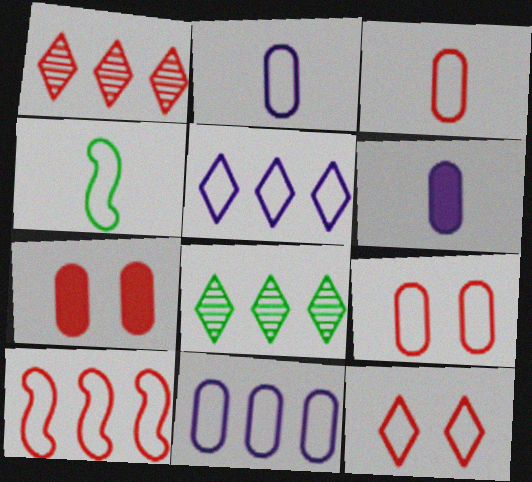[[3, 10, 12], 
[4, 5, 9], 
[4, 11, 12]]